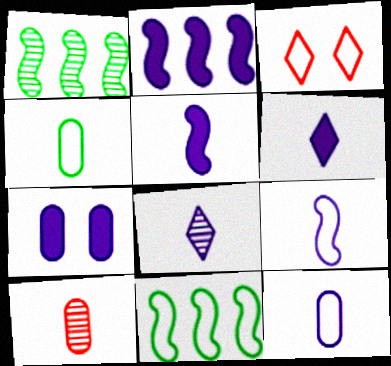[[2, 6, 7], 
[3, 11, 12], 
[5, 8, 12]]